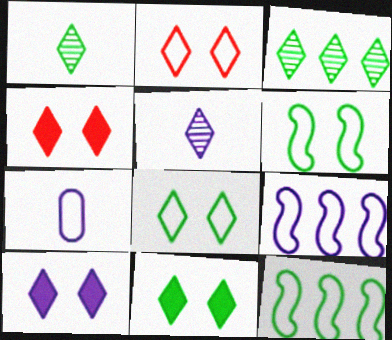[[2, 7, 12], 
[4, 10, 11]]